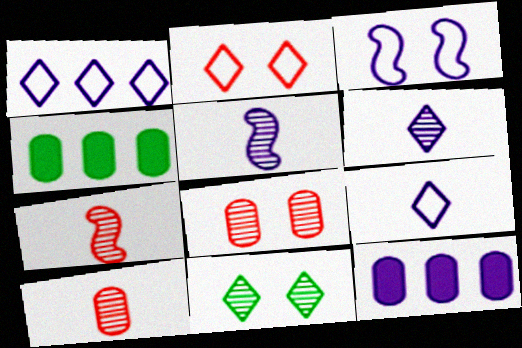[[2, 4, 5], 
[3, 6, 12]]